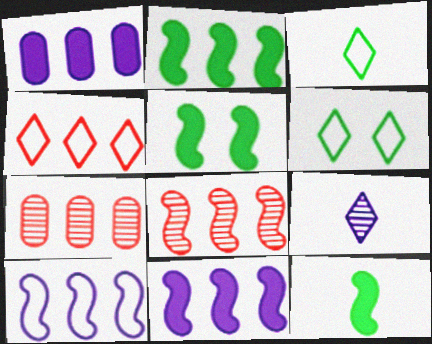[[2, 5, 12], 
[2, 8, 10]]